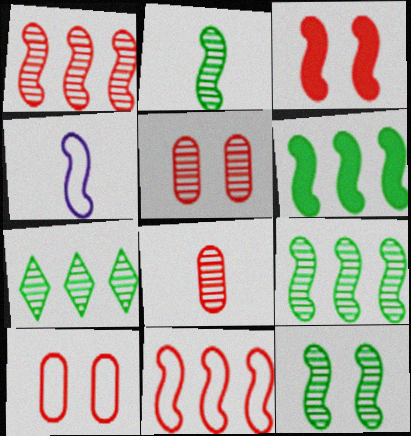[[2, 9, 12], 
[3, 4, 9]]